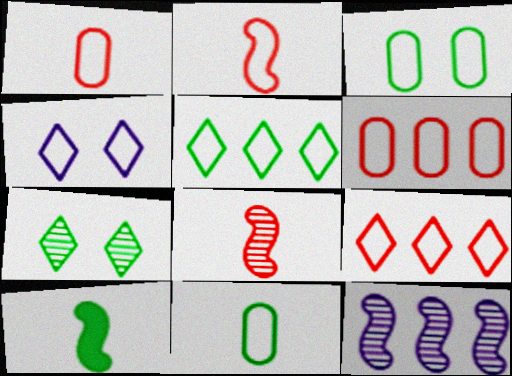[]